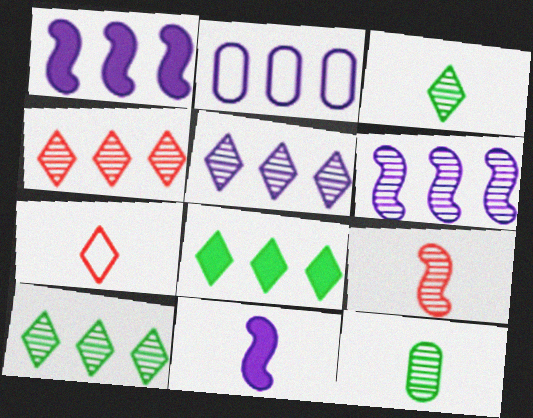[[1, 2, 5], 
[4, 5, 10], 
[7, 11, 12]]